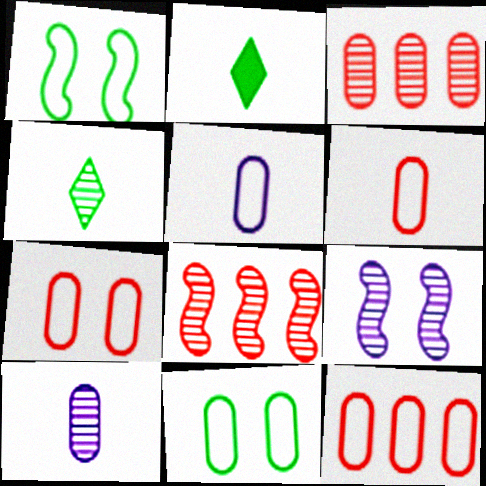[[2, 9, 12], 
[3, 4, 9], 
[5, 11, 12], 
[6, 7, 12]]